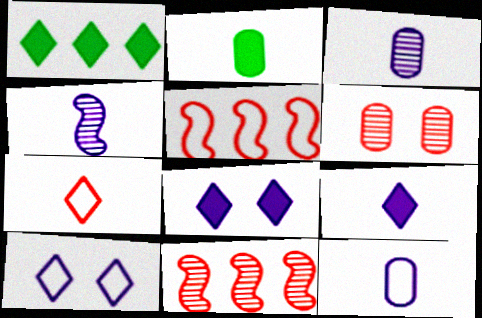[[2, 4, 7], 
[2, 10, 11], 
[4, 9, 12]]